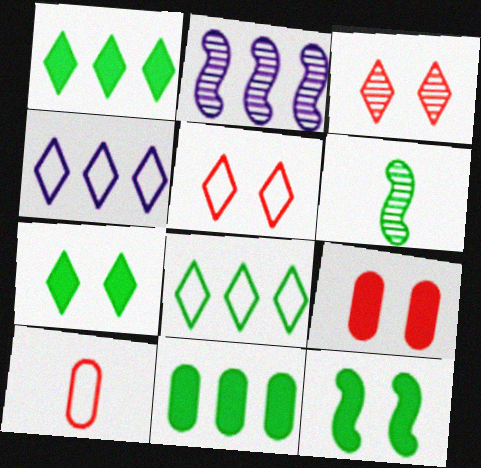[[2, 7, 10], 
[4, 6, 9]]